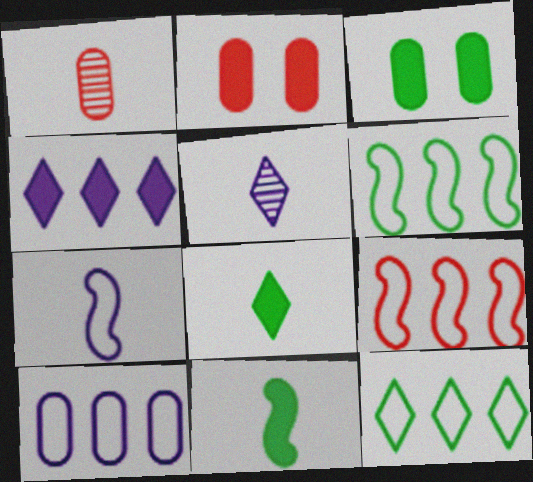[[1, 3, 10], 
[1, 7, 8], 
[2, 4, 11], 
[2, 5, 6], 
[3, 5, 9], 
[9, 10, 12]]